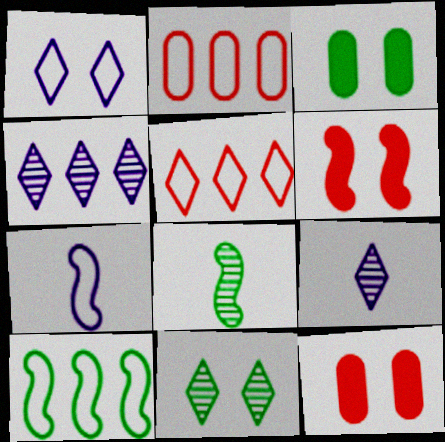[[9, 10, 12]]